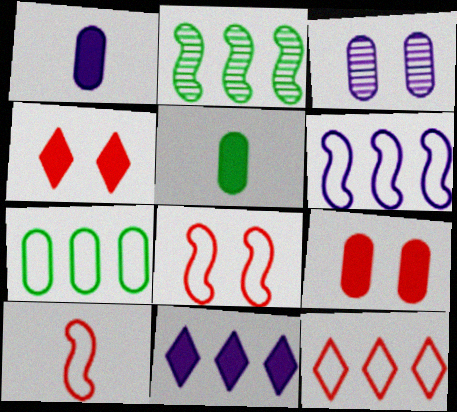[[6, 7, 12]]